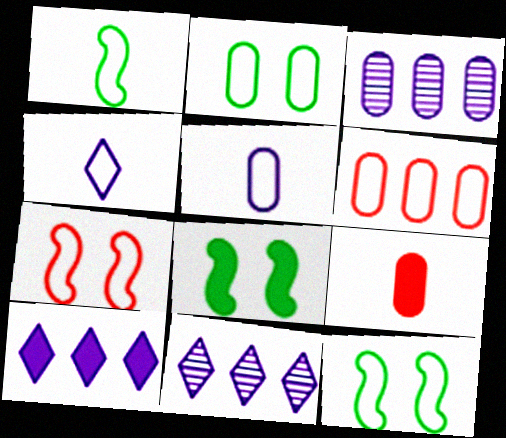[[2, 3, 9], 
[2, 5, 6], 
[4, 6, 12], 
[8, 9, 10], 
[9, 11, 12]]